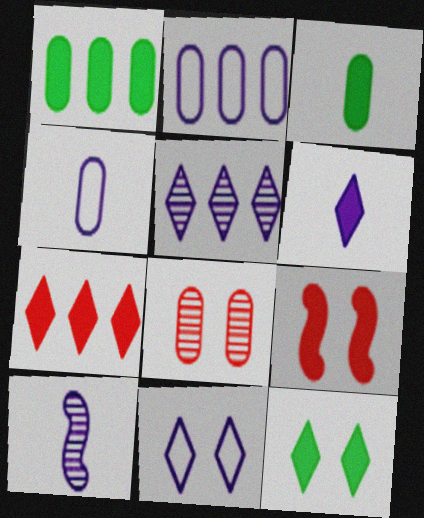[[1, 4, 8], 
[1, 6, 9], 
[2, 3, 8], 
[4, 6, 10], 
[5, 6, 11], 
[6, 7, 12]]